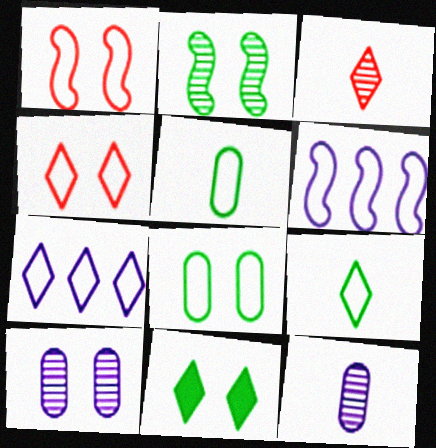[[1, 5, 7], 
[1, 10, 11], 
[2, 8, 11], 
[3, 7, 11], 
[4, 5, 6], 
[4, 7, 9]]